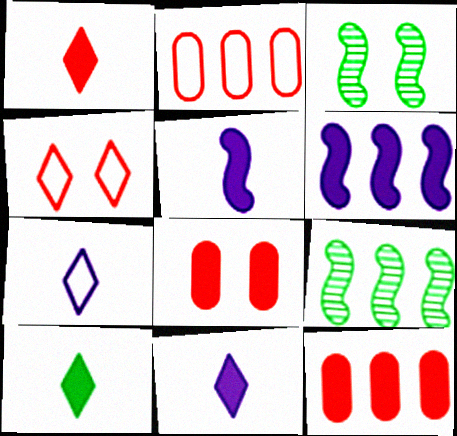[[1, 10, 11], 
[2, 3, 11], 
[3, 7, 12], 
[6, 8, 10], 
[7, 8, 9]]